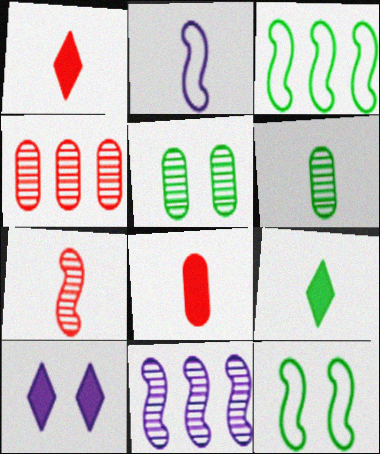[[1, 2, 6], 
[3, 5, 9]]